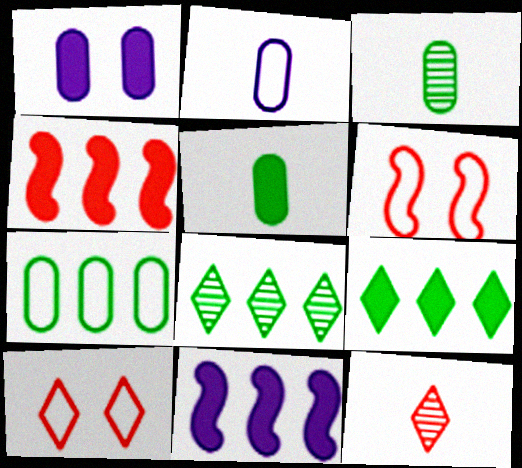[[3, 10, 11]]